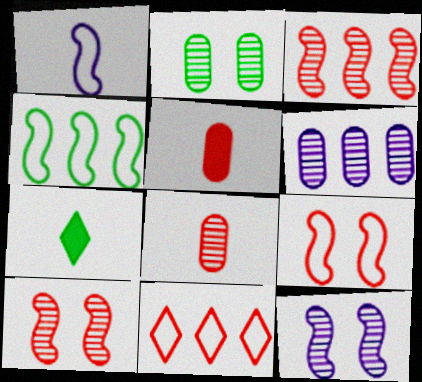[[1, 4, 9], 
[1, 7, 8], 
[2, 4, 7], 
[2, 6, 8], 
[5, 10, 11], 
[6, 7, 9]]